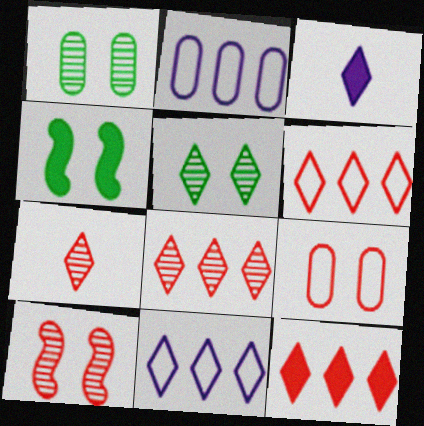[[2, 4, 7], 
[3, 5, 6], 
[6, 8, 12]]